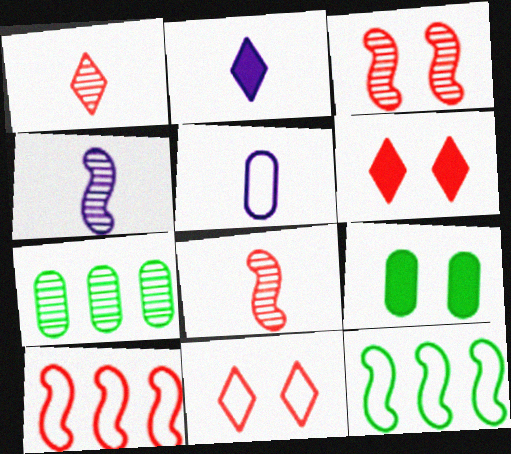[[2, 4, 5], 
[5, 11, 12]]